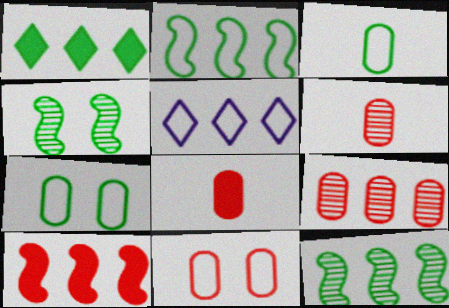[[1, 3, 4], 
[4, 5, 8], 
[8, 9, 11]]